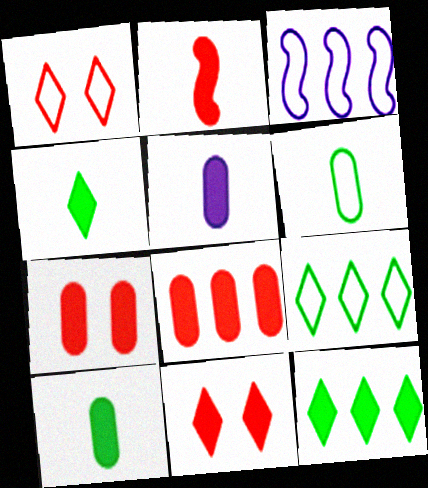[[1, 3, 6], 
[2, 4, 5], 
[2, 8, 11]]